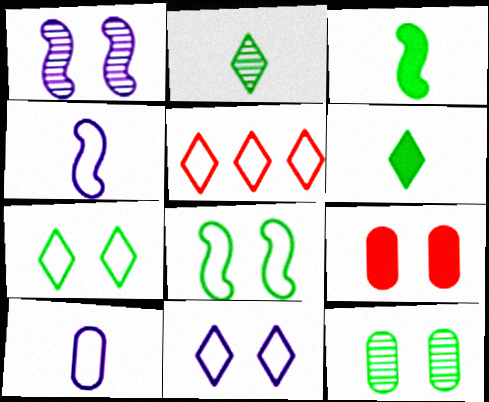[[1, 7, 9], 
[5, 8, 10]]